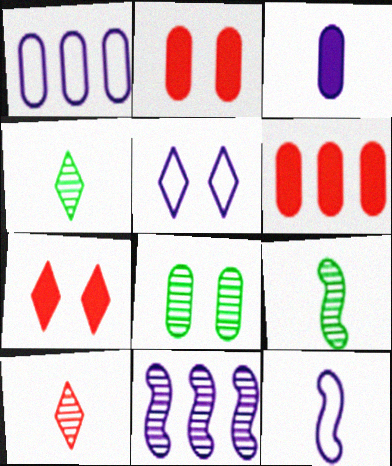[[1, 5, 12], 
[1, 7, 9], 
[3, 5, 11], 
[5, 6, 9], 
[8, 10, 11]]